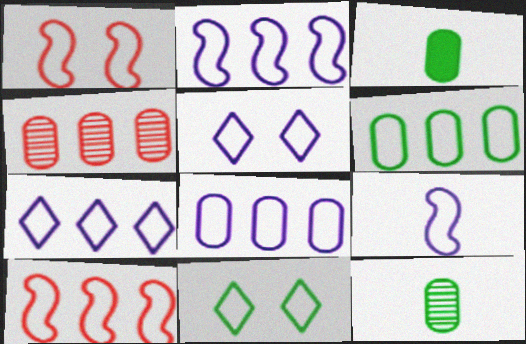[[2, 7, 8], 
[5, 8, 9], 
[6, 7, 10]]